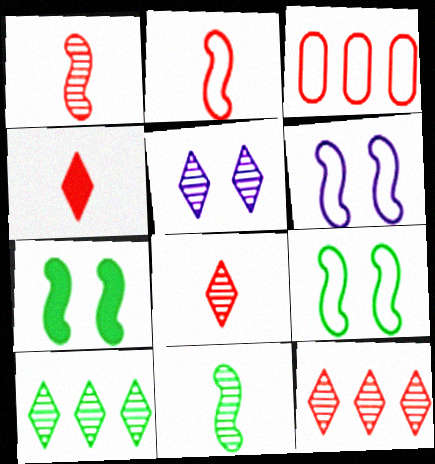[[5, 8, 10]]